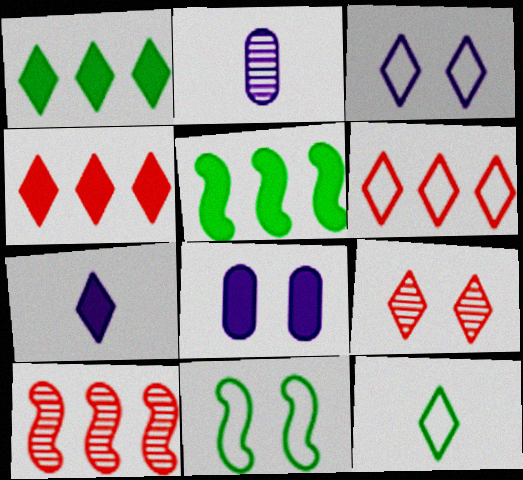[[2, 4, 11], 
[3, 6, 12], 
[8, 9, 11], 
[8, 10, 12]]